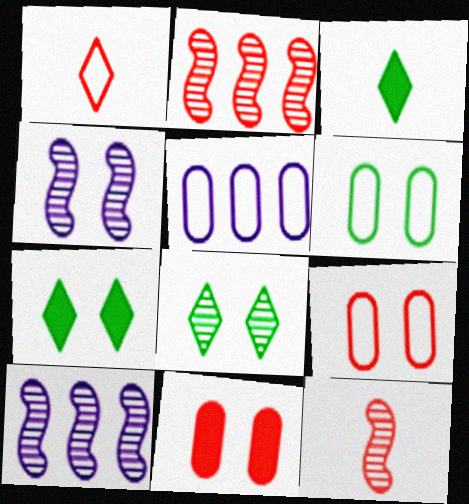[[1, 2, 11], 
[3, 9, 10], 
[4, 7, 9], 
[5, 7, 12]]